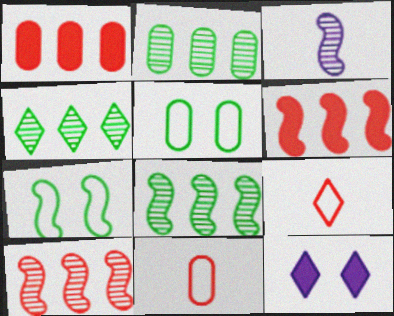[[2, 4, 8], 
[3, 6, 7], 
[4, 9, 12], 
[8, 11, 12]]